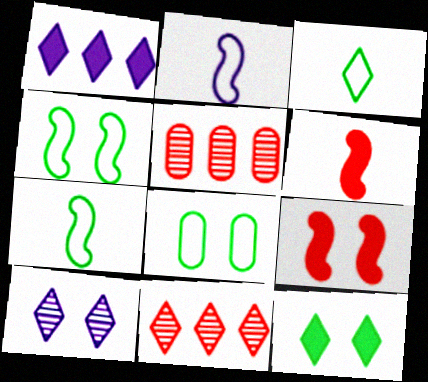[[2, 5, 12], 
[8, 9, 10]]